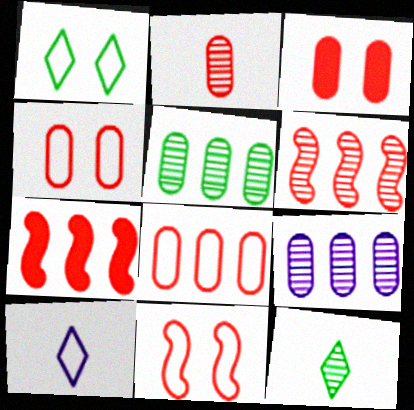[[2, 3, 8]]